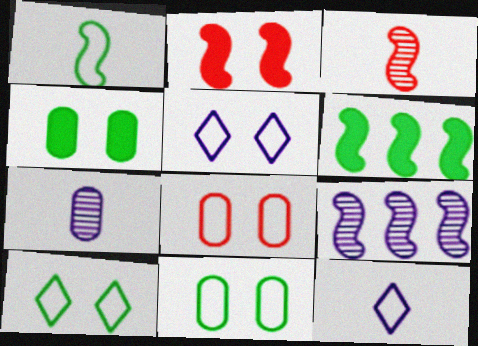[[1, 2, 9]]